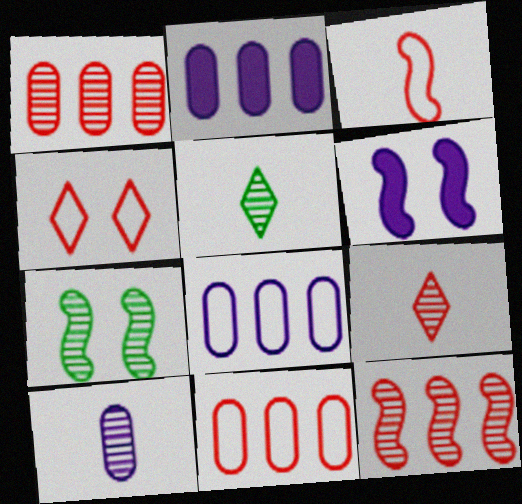[[3, 4, 11], 
[5, 6, 11]]